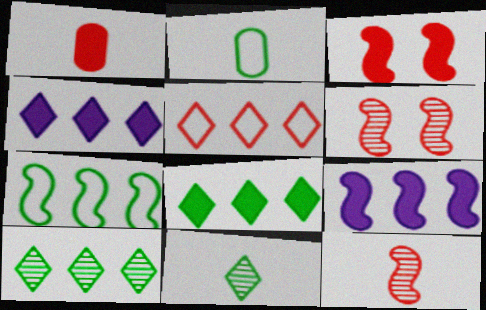[[1, 5, 6], 
[2, 4, 6], 
[4, 5, 10]]